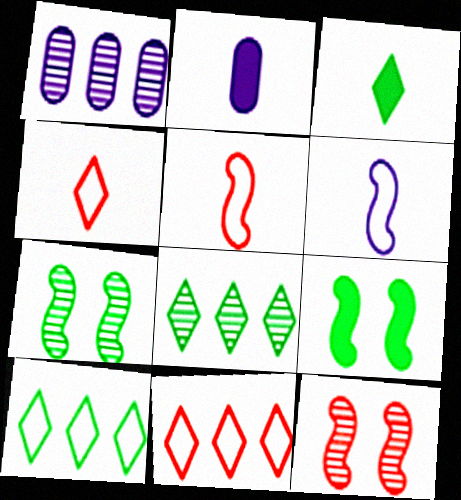[[1, 4, 9], 
[2, 7, 11], 
[2, 10, 12]]